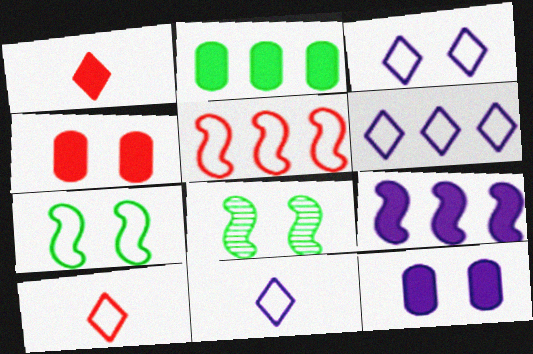[[3, 4, 8], 
[3, 6, 11]]